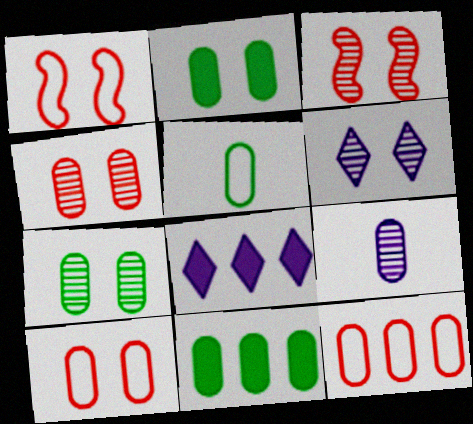[[1, 2, 6], 
[2, 9, 12], 
[3, 5, 8], 
[3, 6, 7], 
[5, 7, 11], 
[9, 10, 11]]